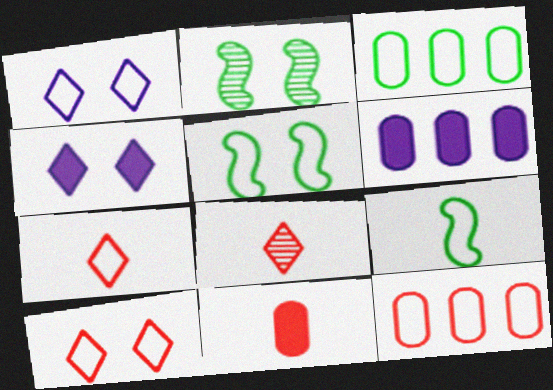[[1, 9, 12], 
[2, 6, 7], 
[5, 6, 8]]